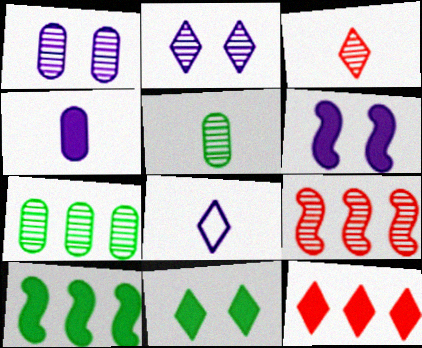[[2, 5, 9]]